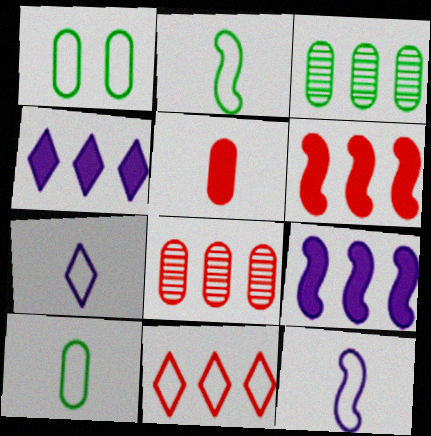[[1, 11, 12], 
[3, 9, 11], 
[6, 8, 11]]